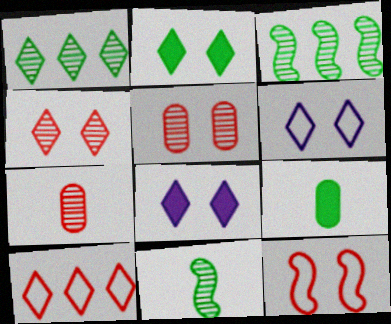[[2, 4, 6]]